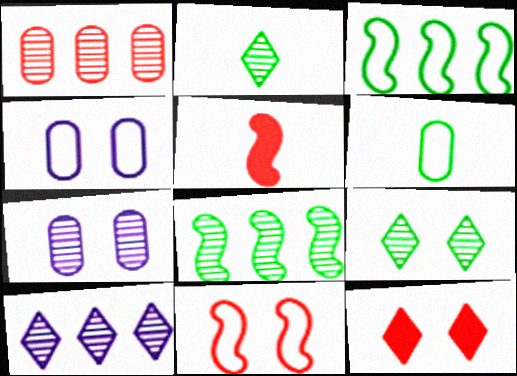[[1, 8, 10]]